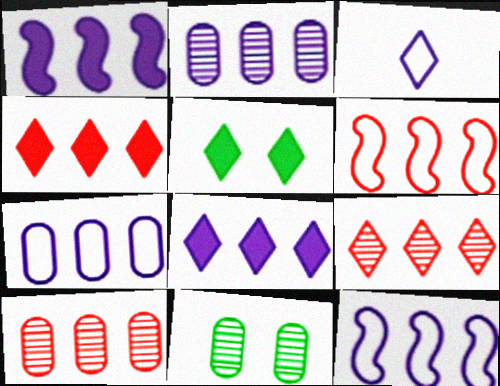[[2, 8, 12], 
[3, 5, 9], 
[4, 6, 10]]